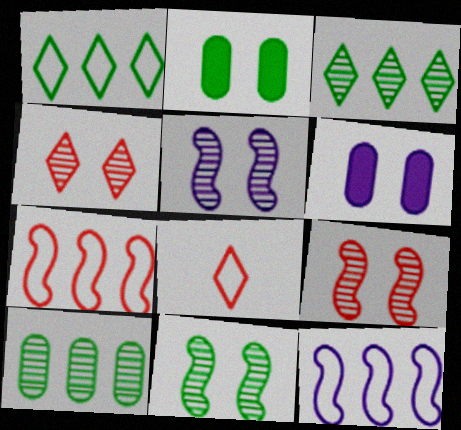[[5, 9, 11]]